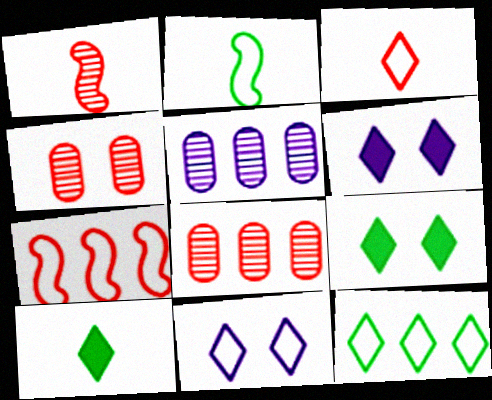[[2, 6, 8], 
[3, 11, 12]]